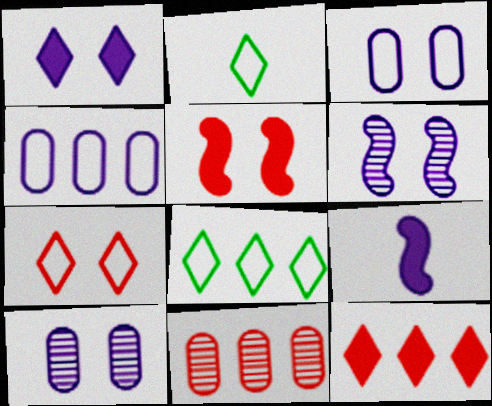[[1, 3, 6]]